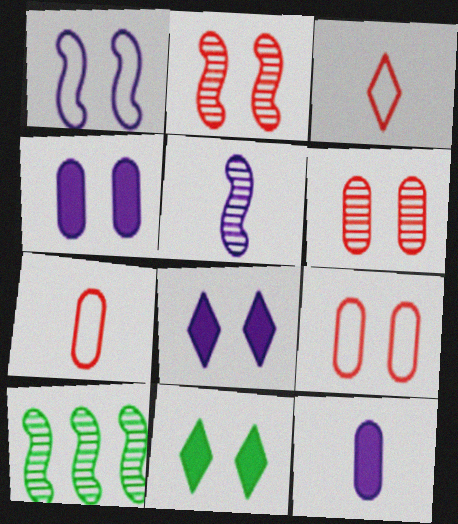[[1, 6, 11], 
[2, 5, 10], 
[3, 4, 10], 
[7, 8, 10]]